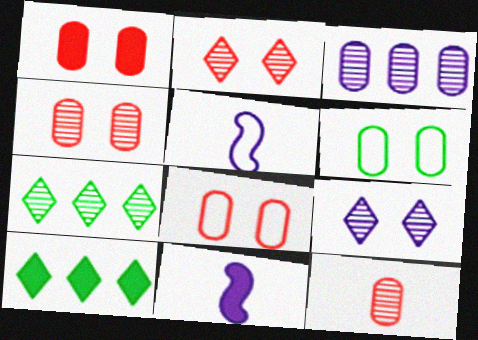[[1, 4, 8], 
[1, 5, 7], 
[1, 10, 11], 
[4, 5, 10], 
[7, 8, 11]]